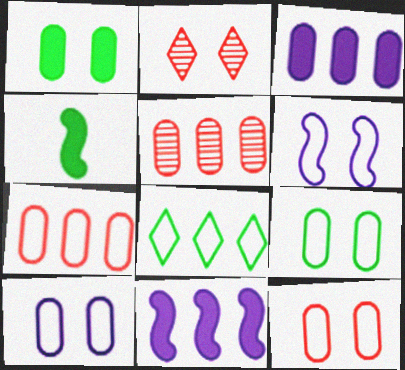[[1, 2, 6], 
[5, 8, 11], 
[9, 10, 12]]